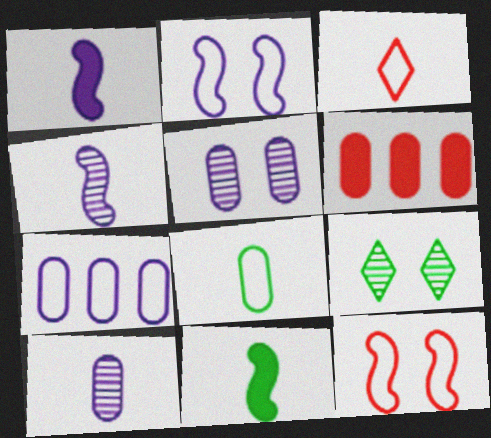[[3, 10, 11], 
[5, 6, 8]]